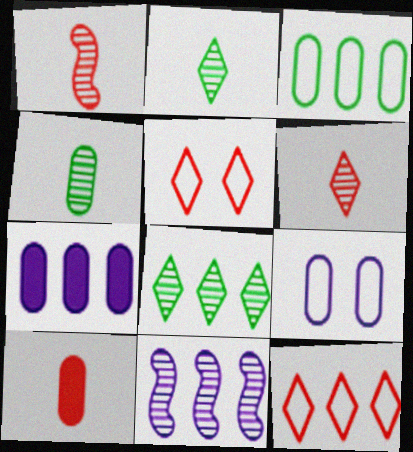[]